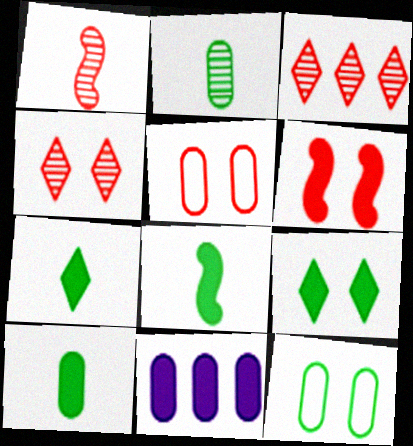[[2, 5, 11], 
[4, 5, 6], 
[6, 7, 11], 
[7, 8, 10]]